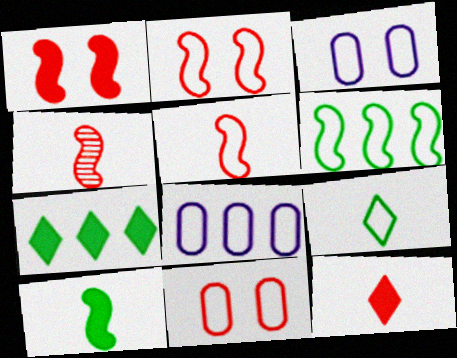[[2, 8, 9], 
[3, 4, 7]]